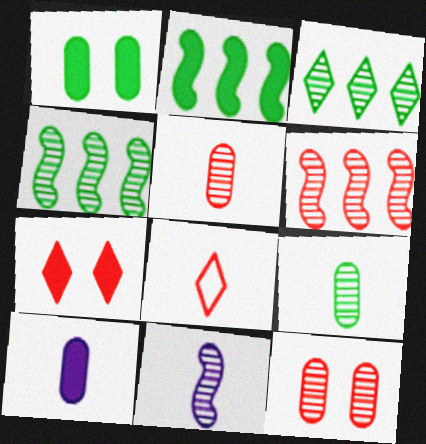[[2, 7, 10], 
[3, 11, 12]]